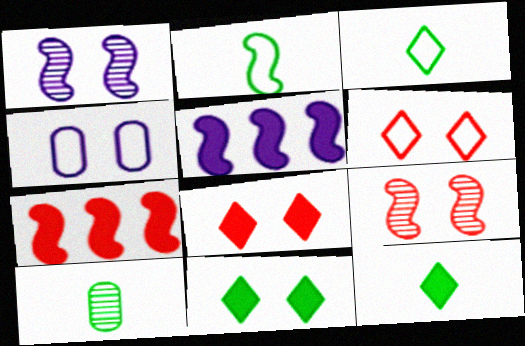[[1, 2, 7], 
[2, 5, 9], 
[2, 10, 12], 
[4, 9, 11], 
[5, 6, 10]]